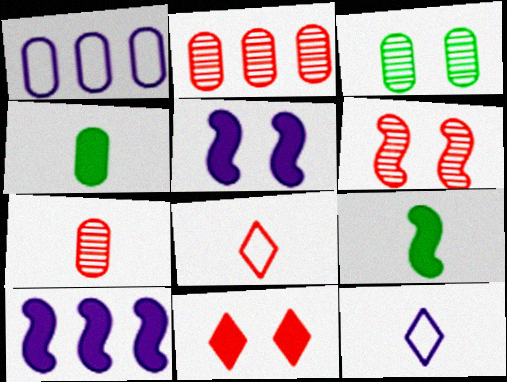[[3, 8, 10], 
[4, 10, 11], 
[7, 9, 12]]